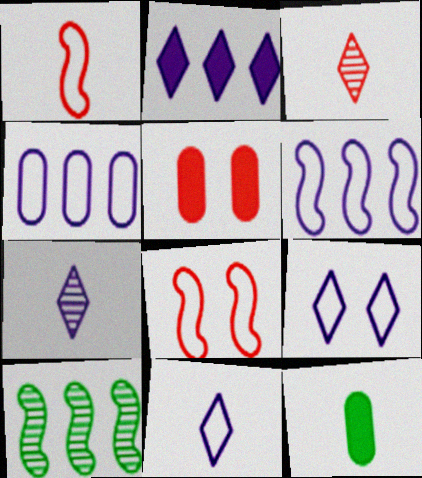[[1, 7, 12], 
[2, 7, 9], 
[5, 10, 11]]